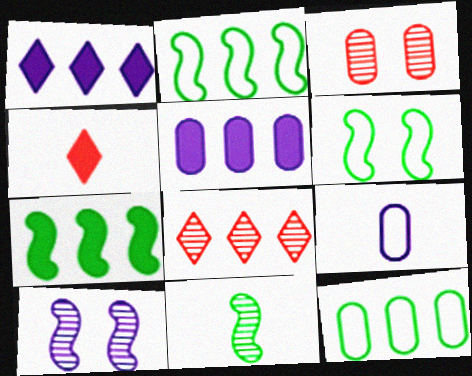[[1, 9, 10], 
[2, 5, 8], 
[4, 9, 11], 
[4, 10, 12], 
[6, 7, 11]]